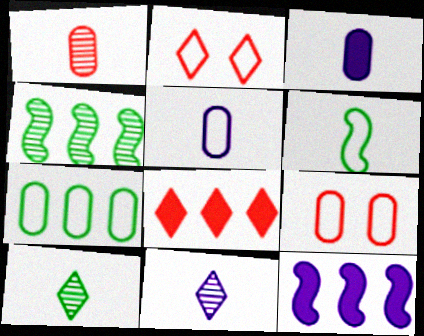[[2, 3, 4], 
[5, 7, 9], 
[9, 10, 12]]